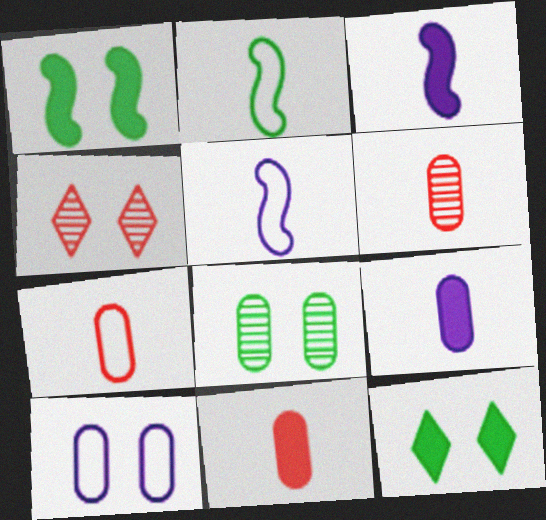[[1, 4, 10], 
[6, 7, 11]]